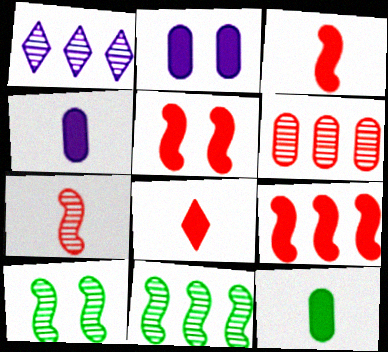[[1, 6, 11], 
[3, 5, 9]]